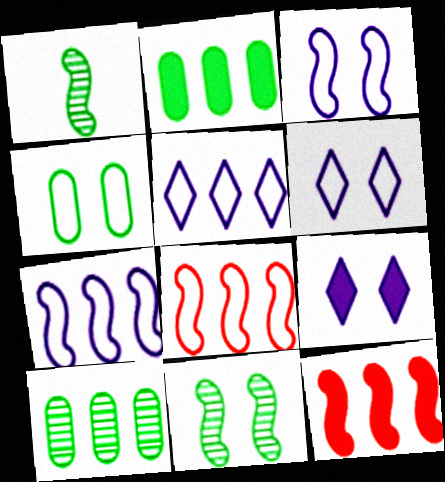[[1, 3, 12], 
[5, 10, 12]]